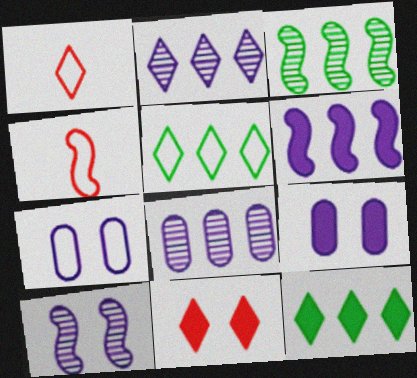[[1, 3, 9], 
[4, 5, 7]]